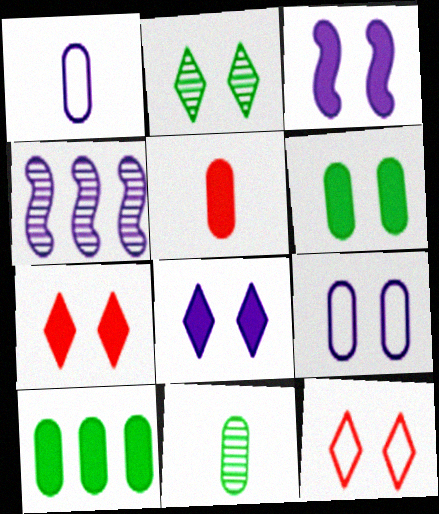[[1, 4, 8], 
[1, 5, 11], 
[2, 8, 12], 
[3, 6, 7]]